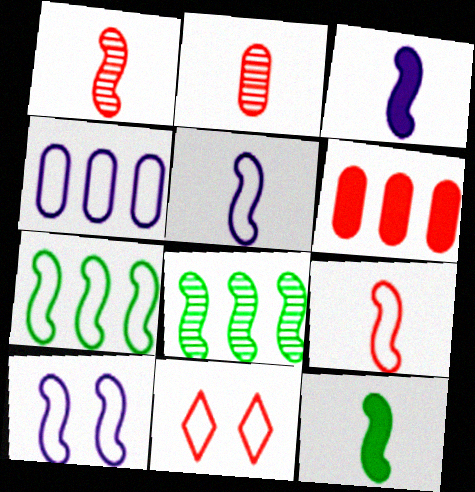[[1, 5, 12], 
[1, 6, 11], 
[7, 9, 10]]